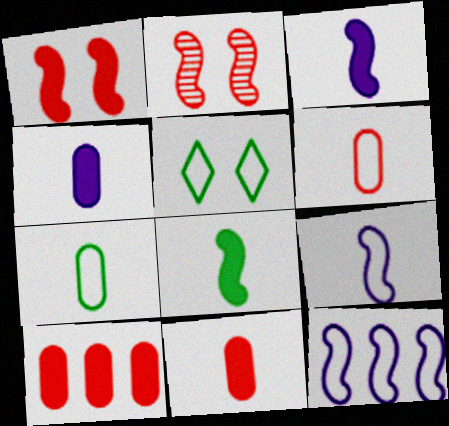[[2, 8, 12], 
[5, 6, 12]]